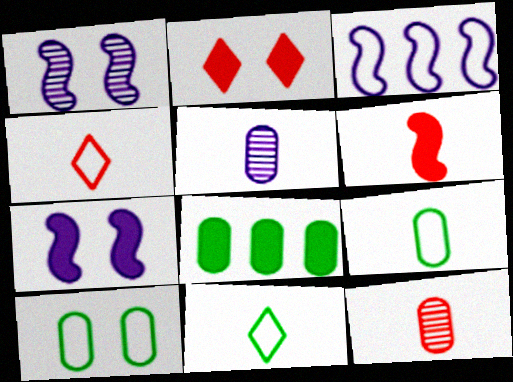[[1, 2, 10], 
[1, 4, 8], 
[3, 4, 10], 
[4, 6, 12], 
[5, 6, 11]]